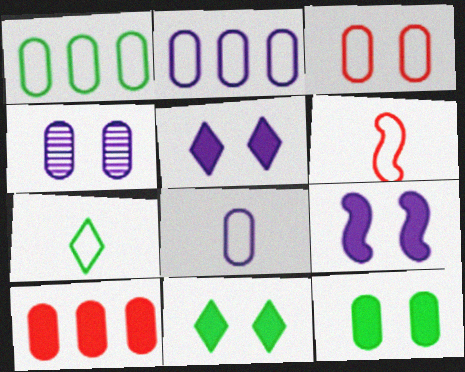[[1, 3, 8], 
[3, 4, 12], 
[6, 7, 8]]